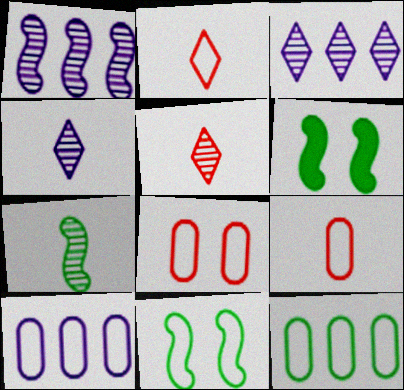[[2, 10, 11], 
[3, 6, 9], 
[5, 6, 10]]